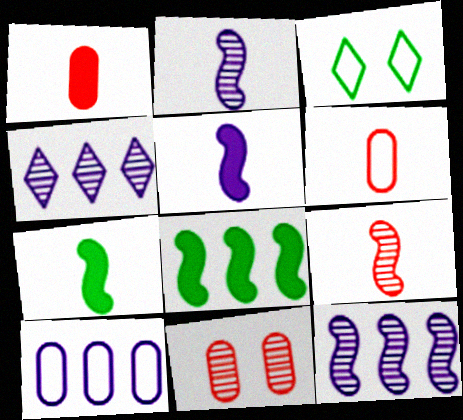[[1, 3, 12]]